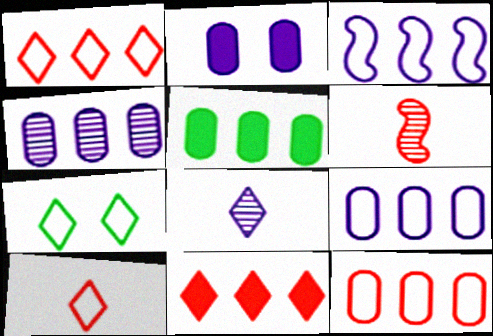[[2, 3, 8], 
[4, 5, 12], 
[7, 8, 11]]